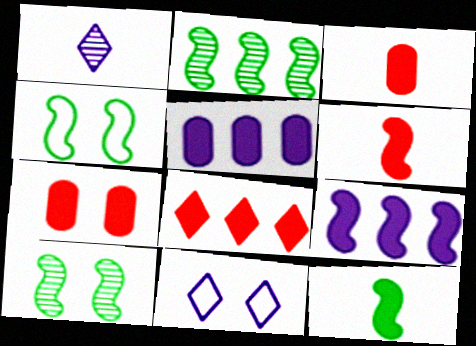[[2, 3, 11], 
[2, 4, 12], 
[6, 7, 8], 
[7, 10, 11]]